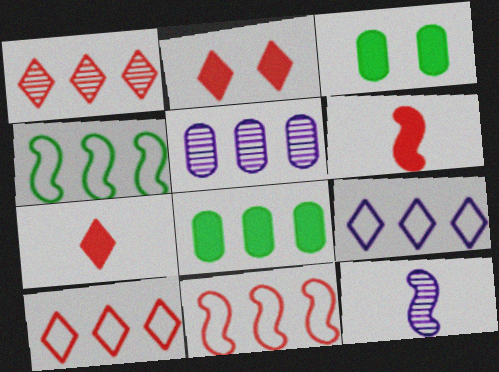[[3, 10, 12]]